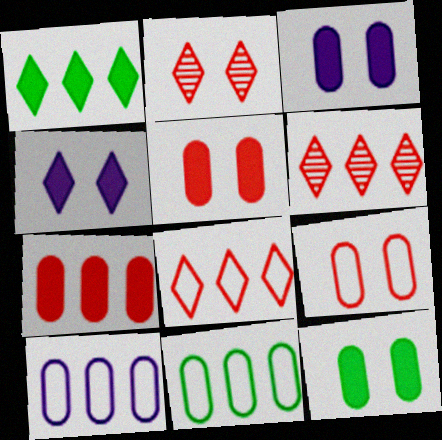[[3, 5, 12]]